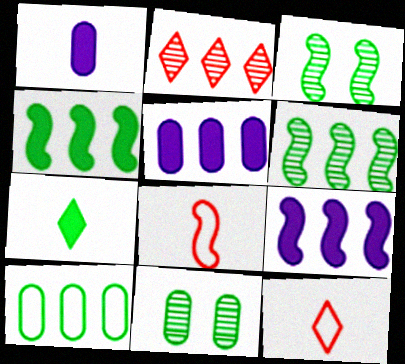[[2, 9, 10], 
[3, 5, 12], 
[3, 7, 10], 
[3, 8, 9], 
[9, 11, 12]]